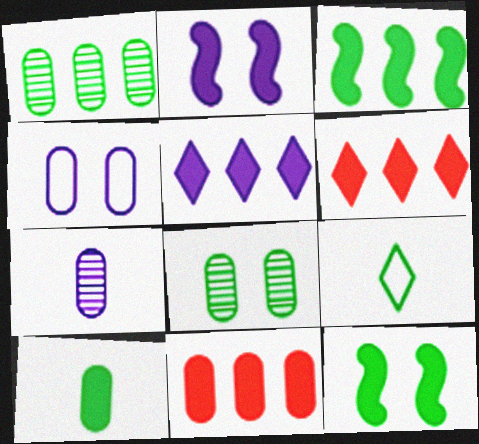[[1, 9, 12], 
[2, 6, 10], 
[3, 5, 11], 
[3, 8, 9]]